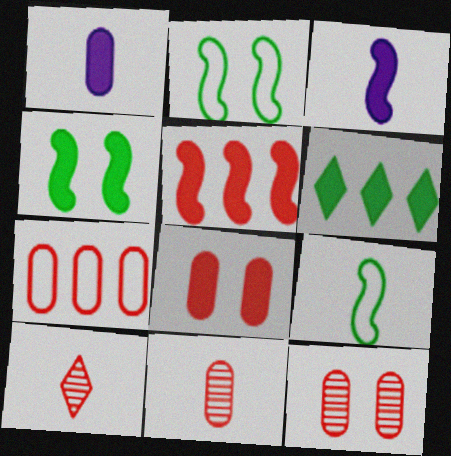[[1, 9, 10], 
[3, 4, 5], 
[3, 6, 8], 
[7, 8, 11]]